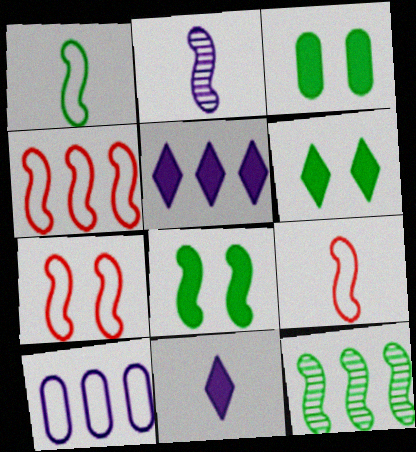[[1, 8, 12], 
[2, 4, 8], 
[3, 6, 8], 
[4, 7, 9]]